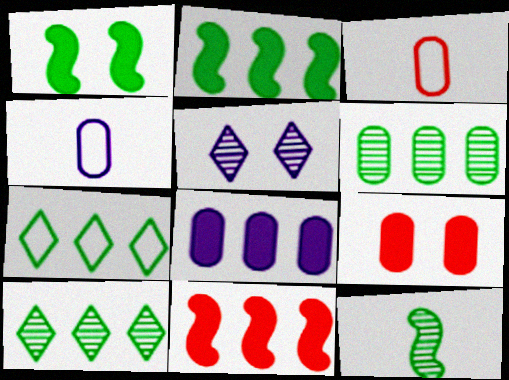[[2, 3, 5], 
[2, 6, 7], 
[4, 6, 9]]